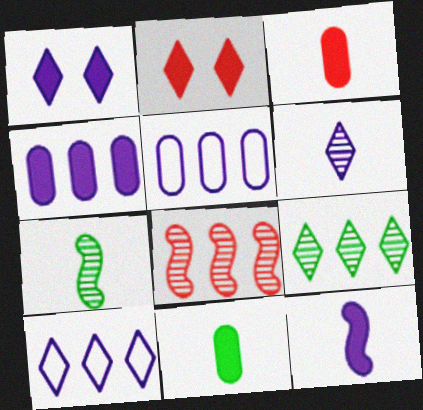[[1, 4, 12], 
[1, 6, 10], 
[2, 5, 7]]